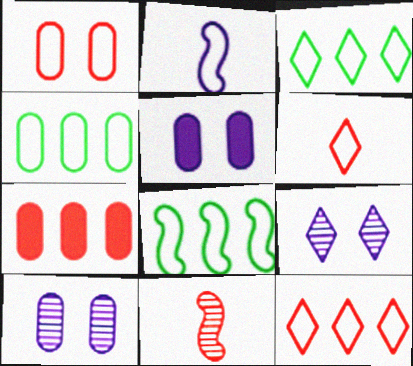[[1, 2, 3], 
[3, 4, 8], 
[3, 5, 11]]